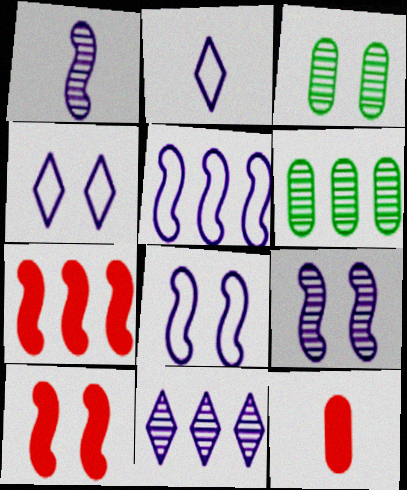[[2, 3, 7], 
[2, 6, 10], 
[3, 4, 10]]